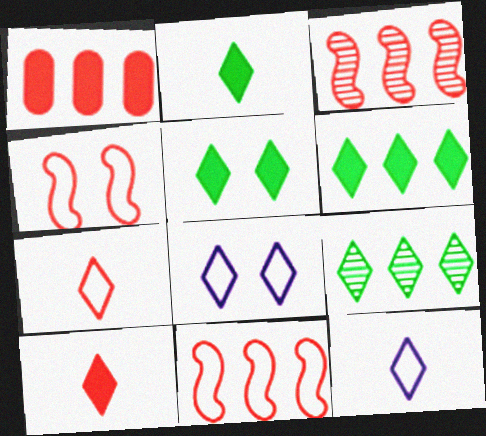[[2, 5, 6], 
[8, 9, 10]]